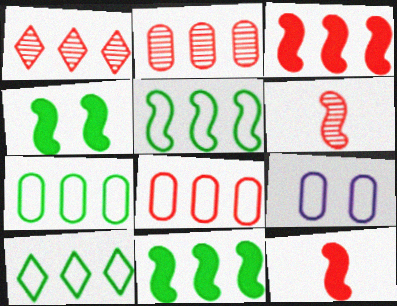[[1, 3, 8], 
[5, 7, 10]]